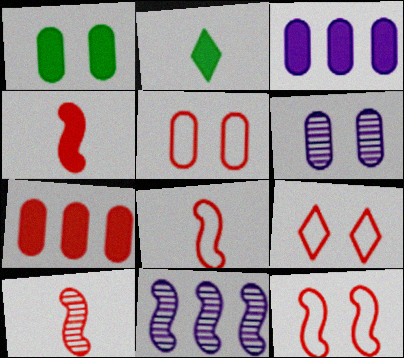[[1, 5, 6], 
[2, 5, 11], 
[4, 8, 10], 
[5, 9, 12], 
[7, 9, 10]]